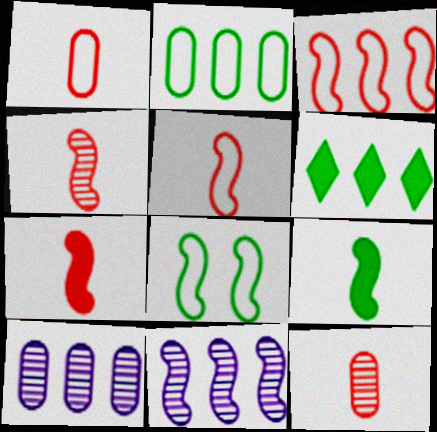[[3, 6, 10], 
[4, 5, 7], 
[7, 8, 11]]